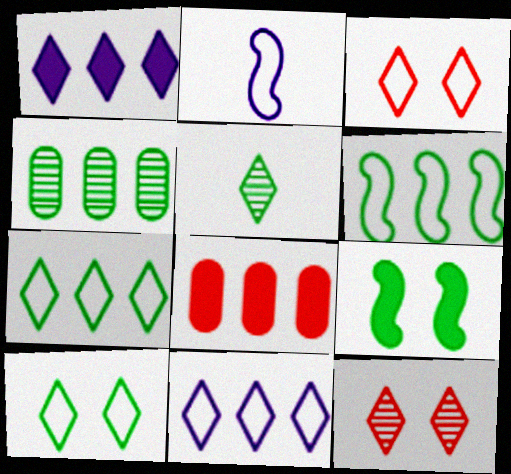[[1, 3, 5]]